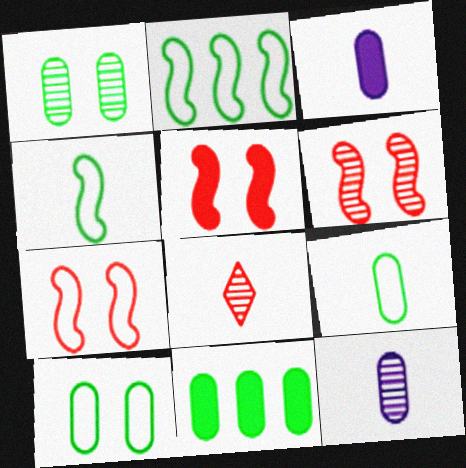[[1, 9, 11], 
[3, 4, 8], 
[5, 6, 7]]